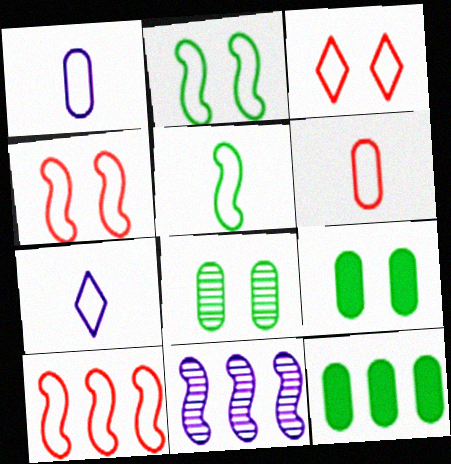[[3, 6, 10], 
[5, 6, 7]]